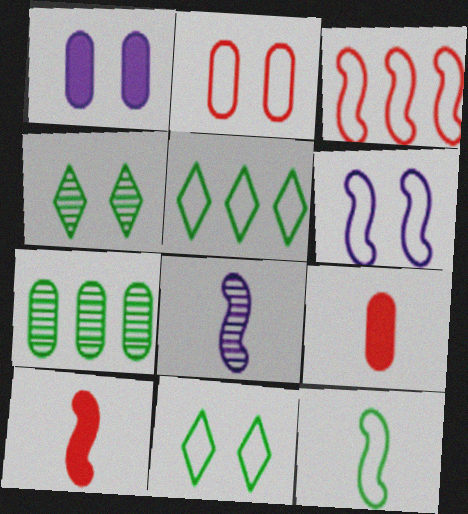[[2, 6, 11], 
[3, 6, 12], 
[8, 10, 12]]